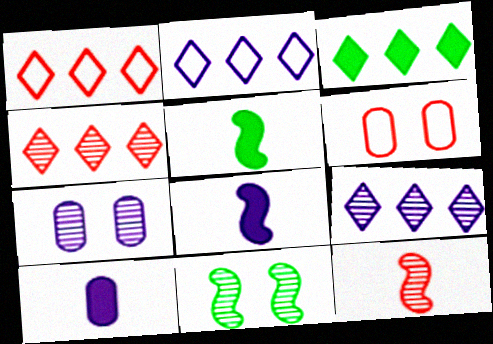[[1, 3, 9], 
[1, 5, 7], 
[1, 10, 11], 
[2, 3, 4], 
[2, 7, 8], 
[5, 6, 9]]